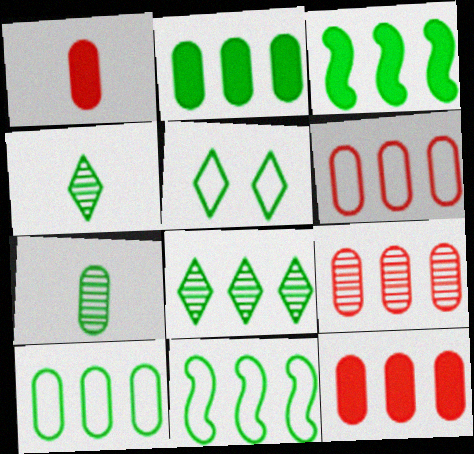[[2, 8, 11], 
[3, 5, 7], 
[3, 8, 10], 
[6, 9, 12]]